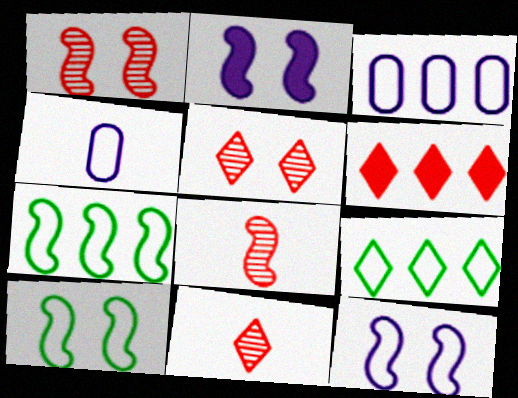[[1, 2, 10], 
[2, 7, 8]]